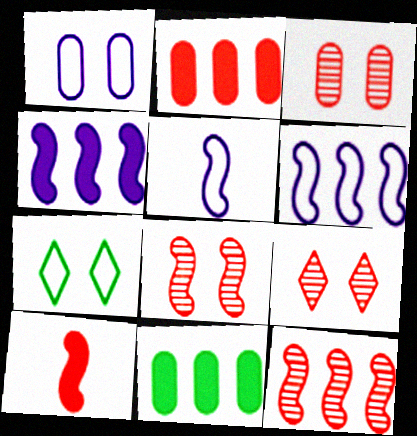[[3, 8, 9], 
[5, 9, 11]]